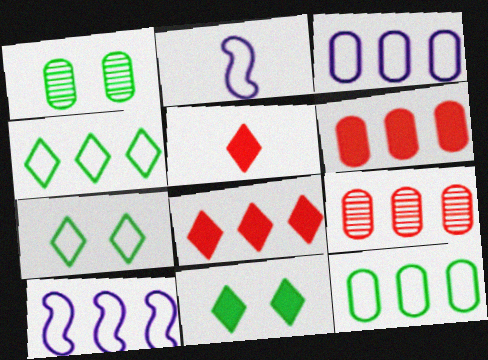[[1, 2, 8], 
[1, 5, 10], 
[2, 9, 11]]